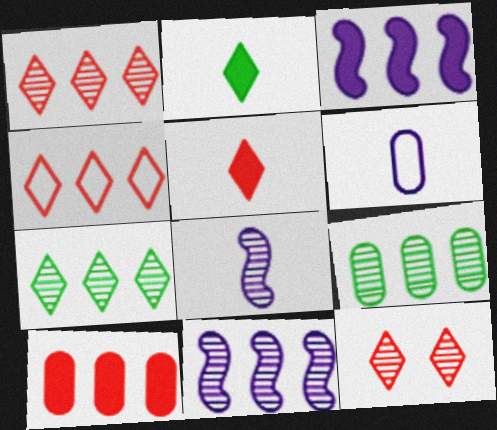[[1, 9, 11], 
[3, 4, 9], 
[4, 5, 12], 
[8, 9, 12]]